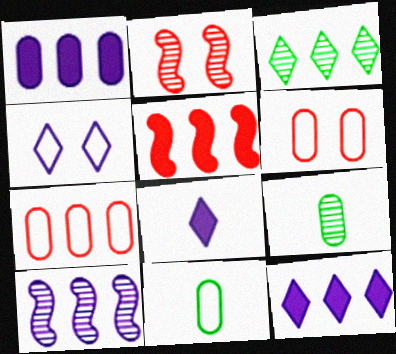[[1, 6, 9], 
[2, 11, 12], 
[4, 5, 9]]